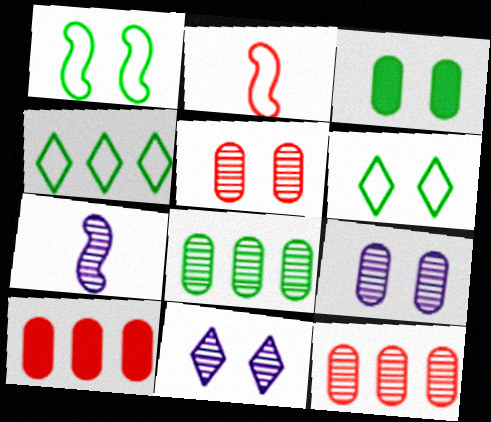[[6, 7, 10]]